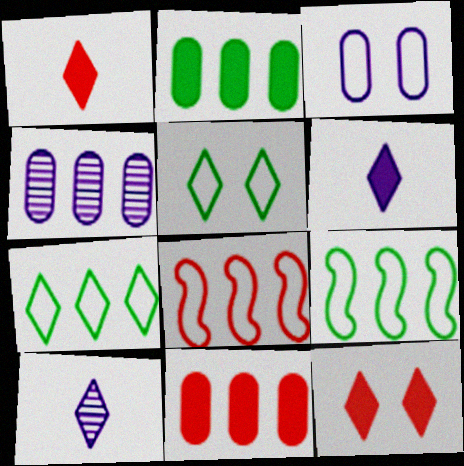[[7, 10, 12]]